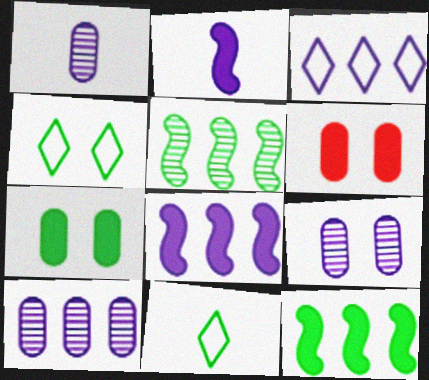[[1, 9, 10], 
[2, 3, 9], 
[3, 8, 10], 
[5, 7, 11]]